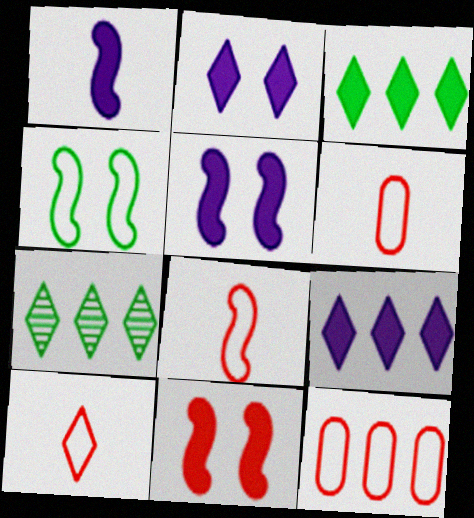[[2, 7, 10], 
[5, 6, 7], 
[6, 8, 10]]